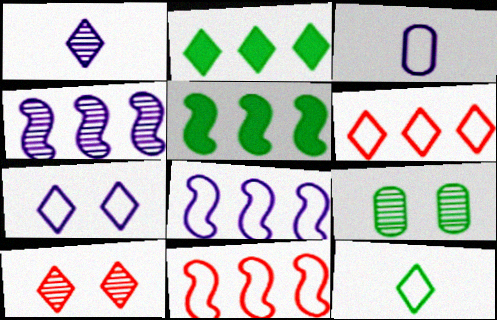[[3, 5, 10], 
[3, 7, 8], 
[4, 5, 11], 
[5, 9, 12], 
[6, 7, 12]]